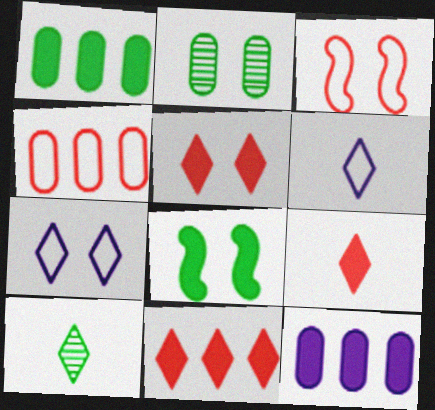[[3, 10, 12], 
[5, 9, 11], 
[6, 9, 10], 
[7, 10, 11], 
[8, 9, 12]]